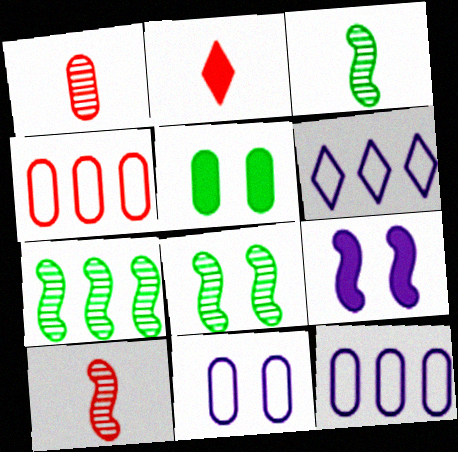[[1, 5, 12], 
[2, 7, 11], 
[2, 8, 12], 
[3, 7, 8], 
[5, 6, 10]]